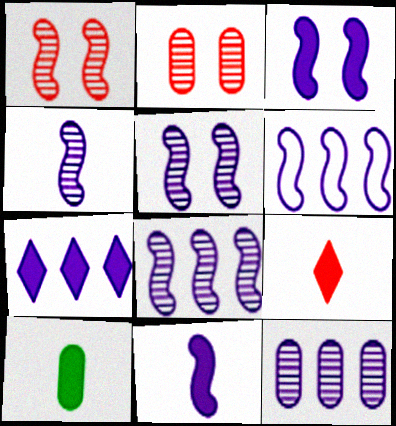[[3, 4, 6], 
[4, 5, 8], 
[5, 6, 11], 
[6, 7, 12], 
[9, 10, 11]]